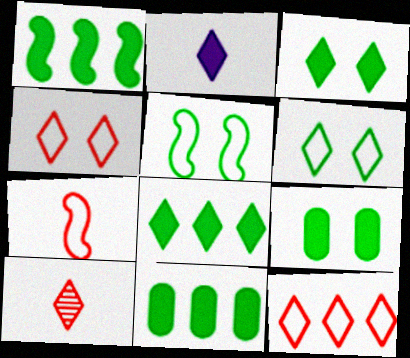[[1, 8, 11]]